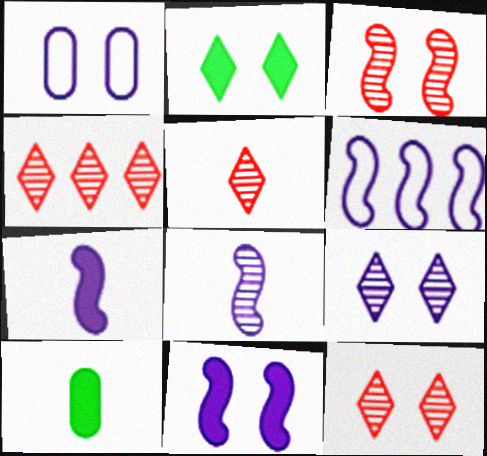[[1, 2, 3], 
[1, 9, 11], 
[4, 5, 12], 
[6, 8, 11], 
[6, 10, 12]]